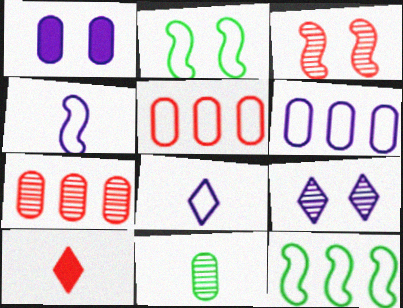[[1, 5, 11], 
[2, 5, 8], 
[3, 5, 10], 
[4, 10, 11]]